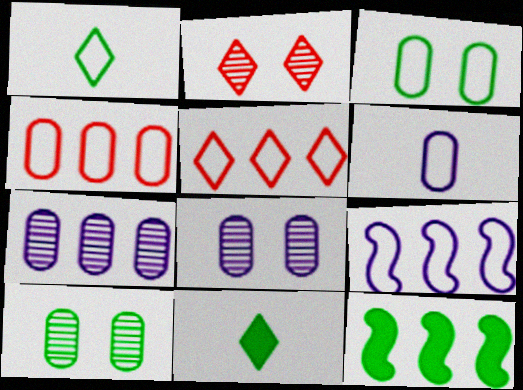[[1, 10, 12], 
[2, 6, 12], 
[3, 4, 6], 
[5, 7, 12]]